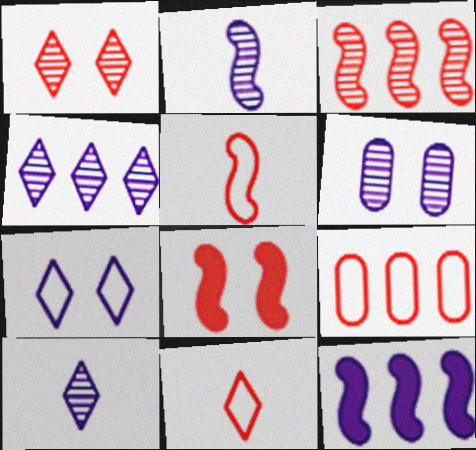[[2, 4, 6], 
[3, 5, 8]]